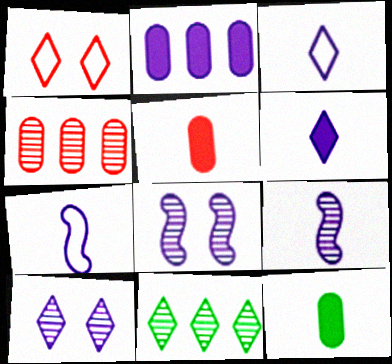[[1, 6, 11], 
[2, 3, 8], 
[2, 7, 10]]